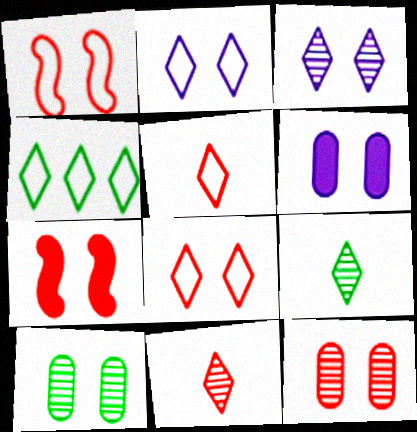[[2, 4, 5], 
[2, 7, 10], 
[7, 8, 12]]